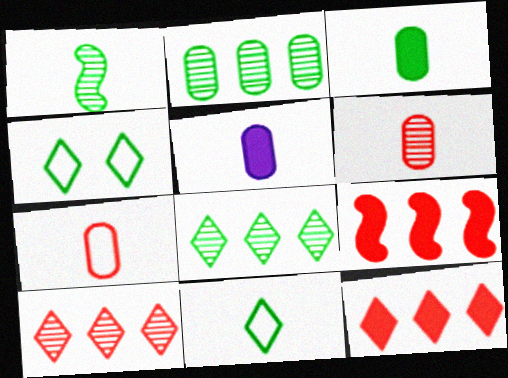[[1, 3, 11]]